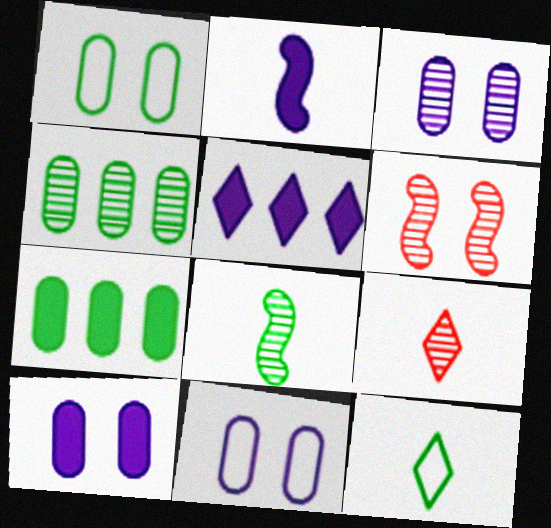[[2, 5, 10], 
[3, 10, 11]]